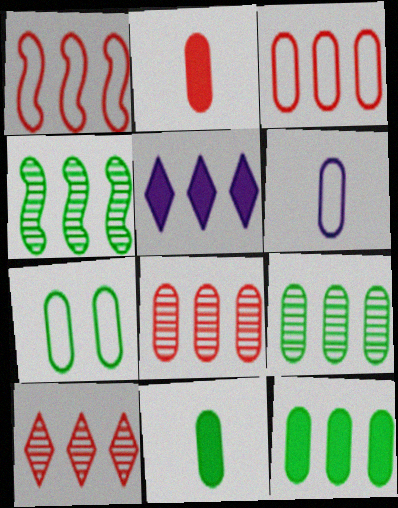[[1, 5, 9], 
[3, 4, 5], 
[3, 6, 7], 
[7, 9, 11]]